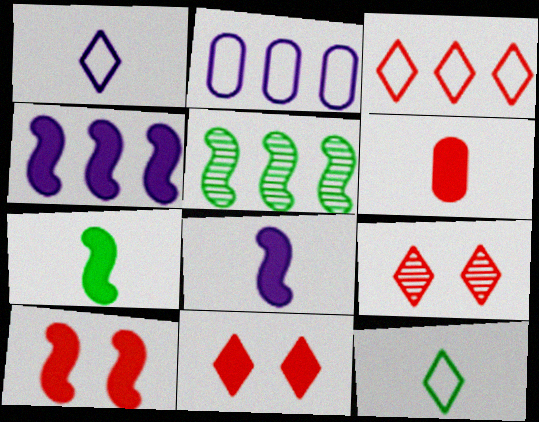[[2, 7, 9], 
[4, 7, 10]]